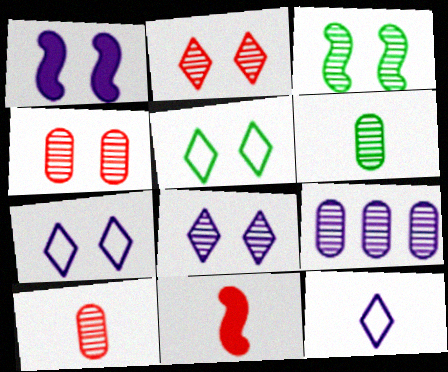[[1, 4, 5], 
[1, 9, 12], 
[3, 4, 8], 
[4, 6, 9], 
[5, 9, 11], 
[6, 11, 12]]